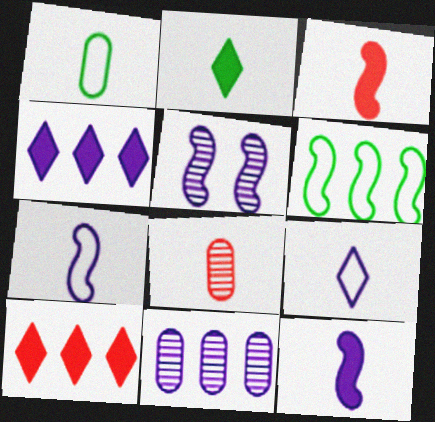[[1, 5, 10], 
[2, 7, 8], 
[3, 5, 6], 
[6, 10, 11]]